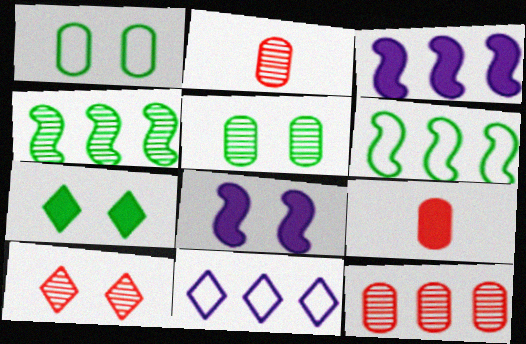[[1, 8, 10], 
[3, 7, 9]]